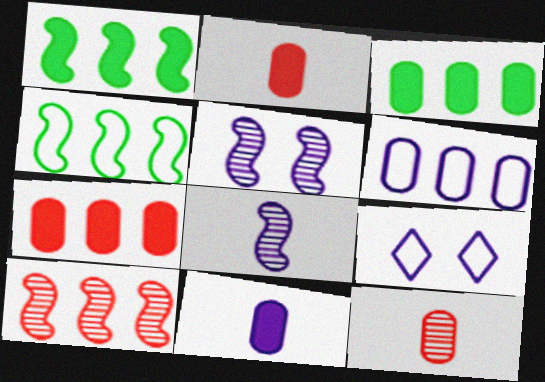[[1, 9, 12]]